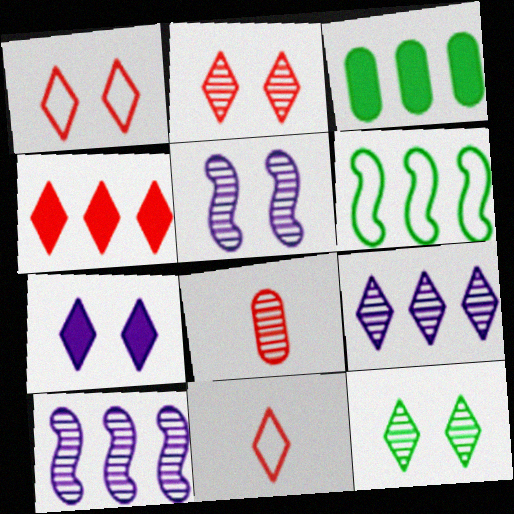[[1, 7, 12], 
[2, 4, 11], 
[3, 5, 11], 
[6, 7, 8], 
[8, 10, 12]]